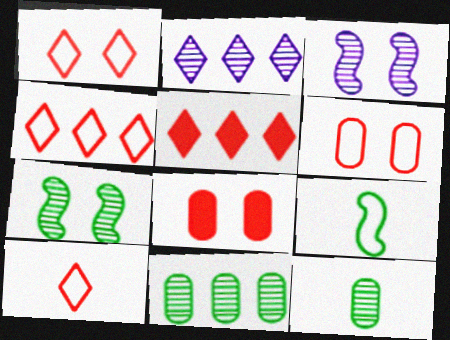[[1, 4, 10], 
[2, 8, 9]]